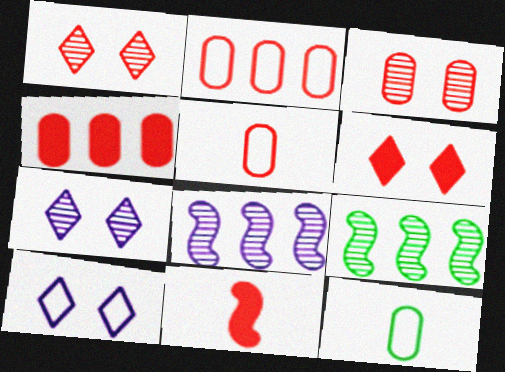[[1, 2, 11], 
[3, 4, 5], 
[4, 6, 11], 
[6, 8, 12]]